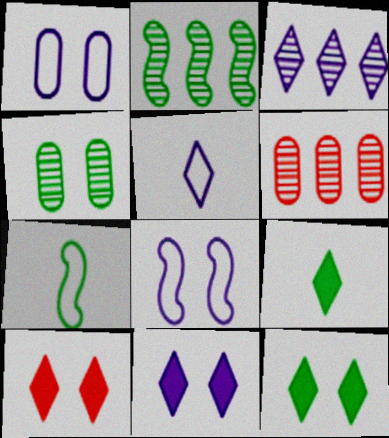[[2, 3, 6], 
[3, 5, 11], 
[4, 8, 10], 
[6, 7, 11], 
[6, 8, 9], 
[10, 11, 12]]